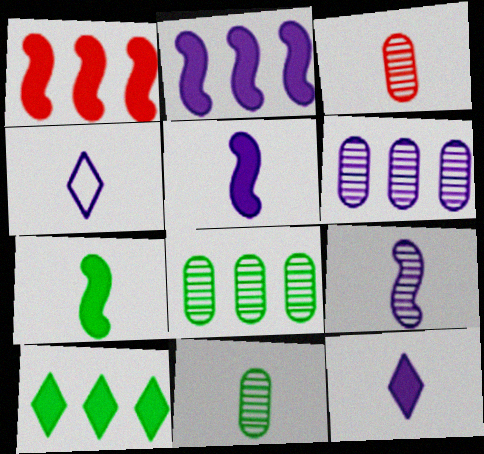[[3, 4, 7]]